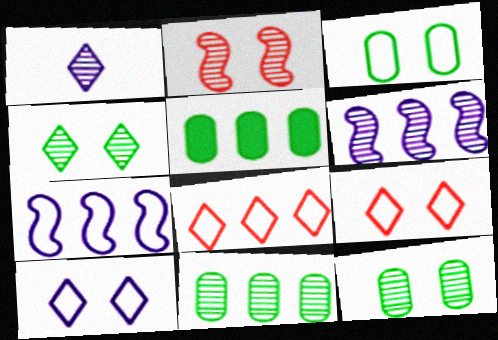[[1, 2, 11], 
[5, 6, 8]]